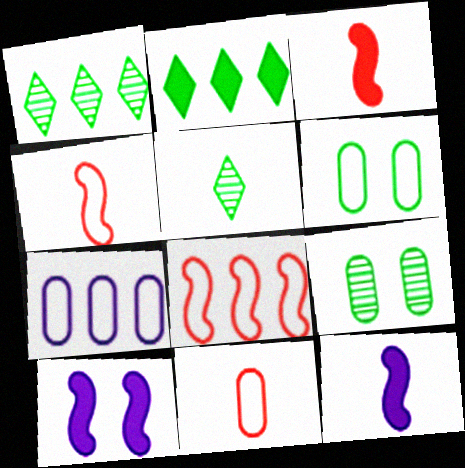[[1, 10, 11], 
[5, 11, 12], 
[6, 7, 11]]